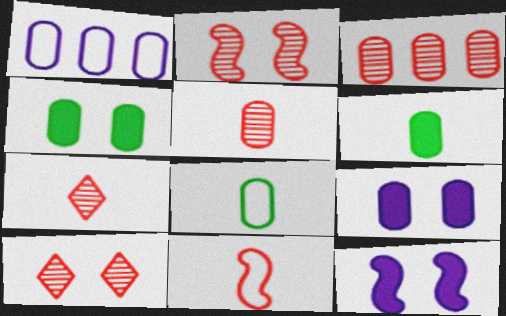[[1, 4, 5], 
[2, 3, 7], 
[3, 8, 9]]